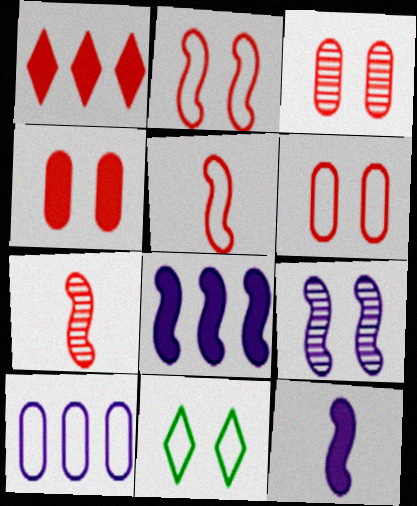[[1, 3, 5], 
[1, 6, 7], 
[3, 4, 6], 
[4, 9, 11], 
[5, 10, 11]]